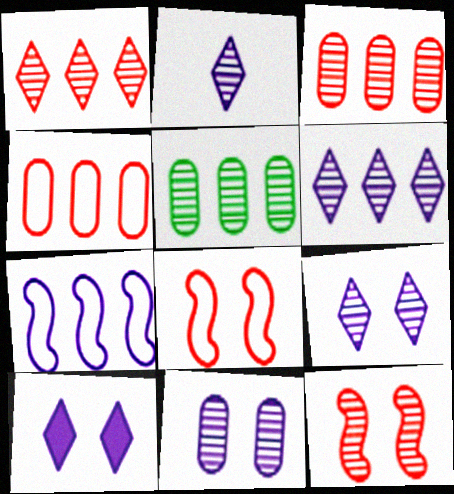[[2, 5, 12], 
[2, 6, 9]]